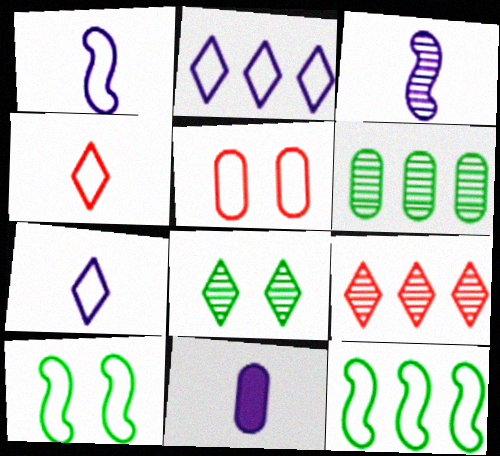[[3, 7, 11], 
[5, 6, 11], 
[5, 7, 12], 
[9, 10, 11]]